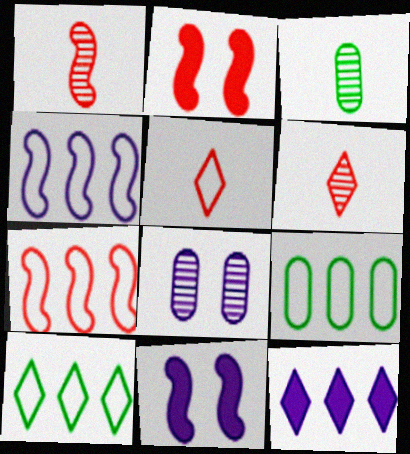[[1, 2, 7], 
[6, 9, 11]]